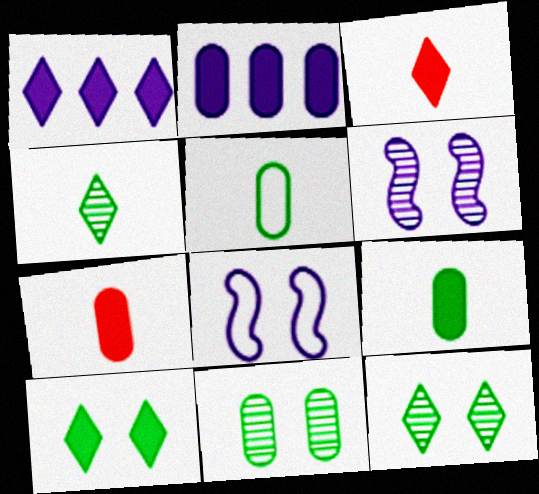[[1, 3, 10]]